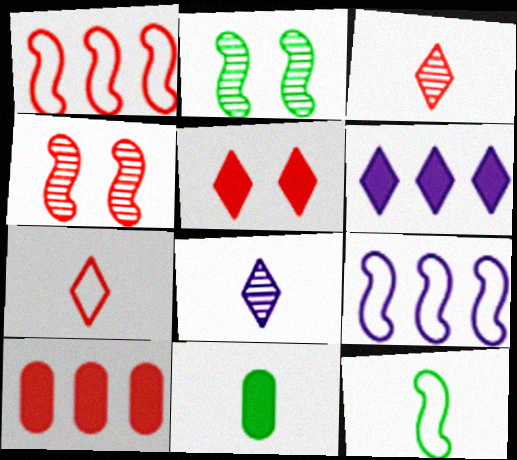[[4, 7, 10]]